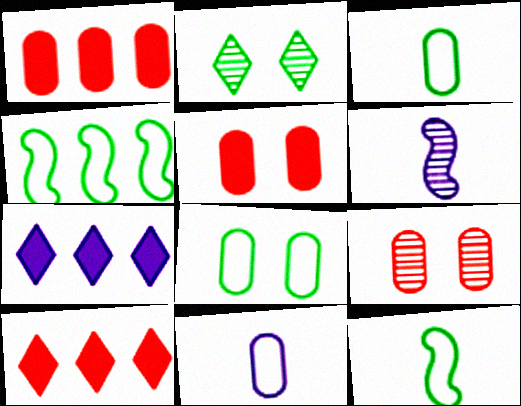[[6, 8, 10], 
[7, 9, 12]]